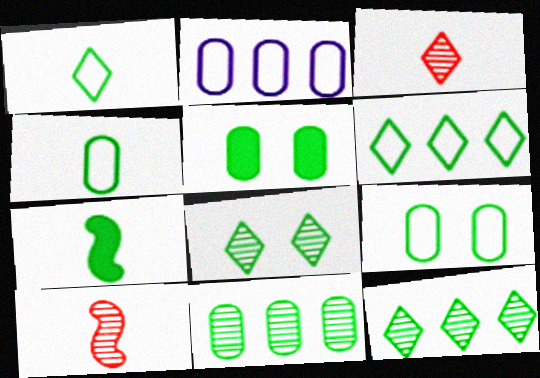[[4, 5, 11], 
[7, 9, 12]]